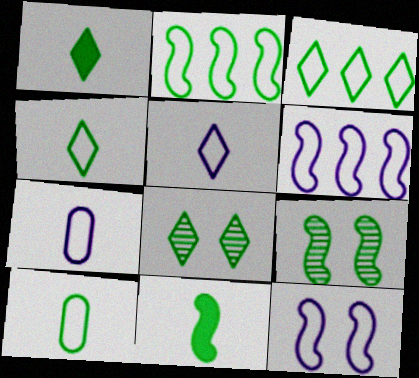[[1, 3, 8], 
[2, 9, 11]]